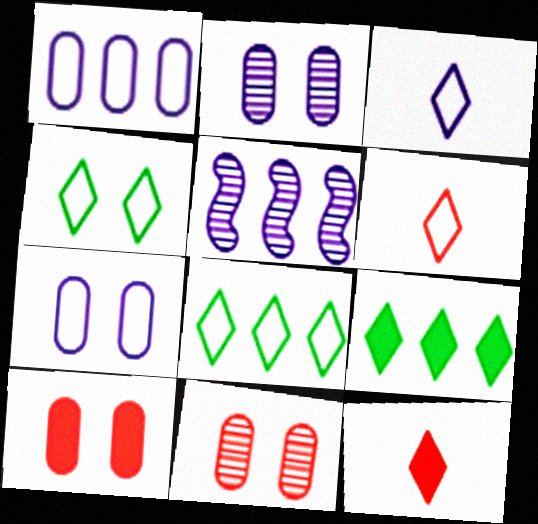[]